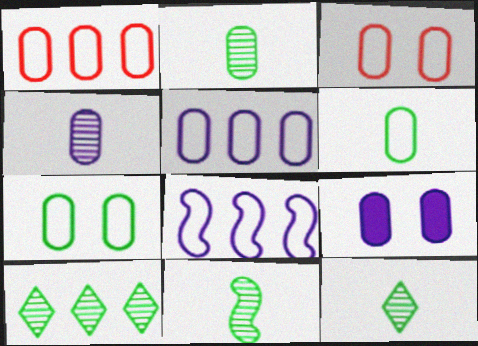[[1, 2, 9], 
[2, 11, 12], 
[3, 5, 6], 
[4, 5, 9]]